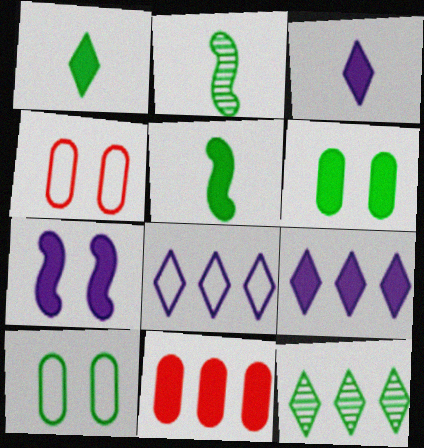[[1, 7, 11], 
[2, 4, 9], 
[5, 10, 12]]